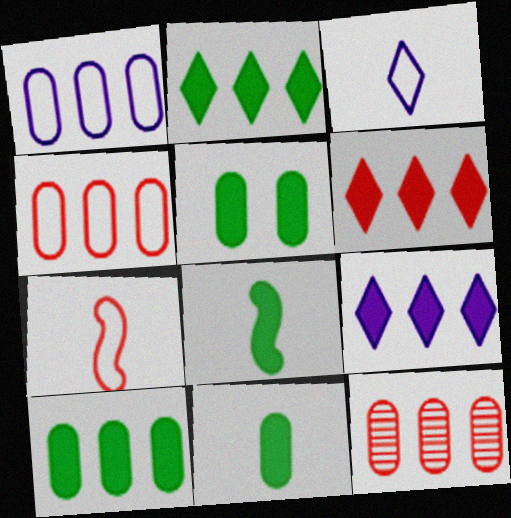[[1, 10, 12], 
[2, 5, 8], 
[2, 6, 9], 
[5, 10, 11]]